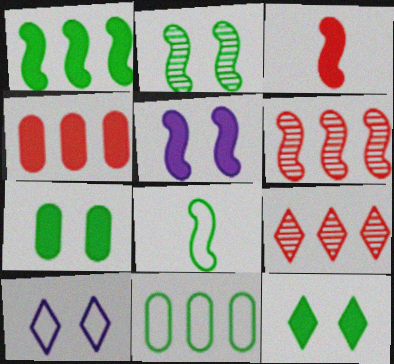[[1, 2, 8], 
[1, 3, 5], 
[5, 6, 8]]